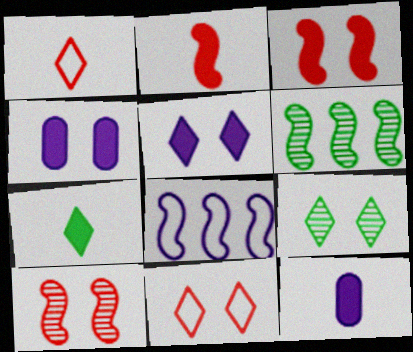[[1, 4, 6], 
[2, 7, 12], 
[5, 9, 11], 
[6, 11, 12]]